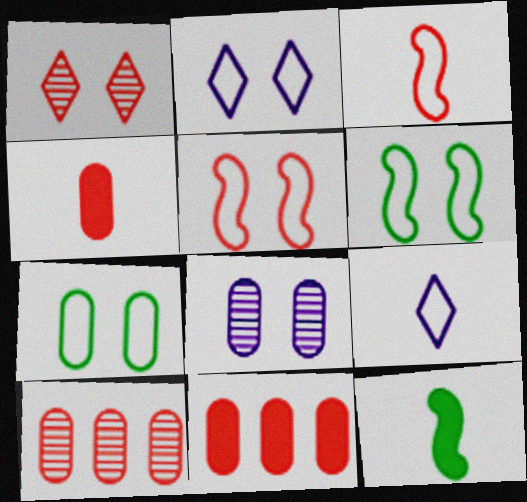[[1, 3, 11], 
[2, 5, 7], 
[2, 10, 12]]